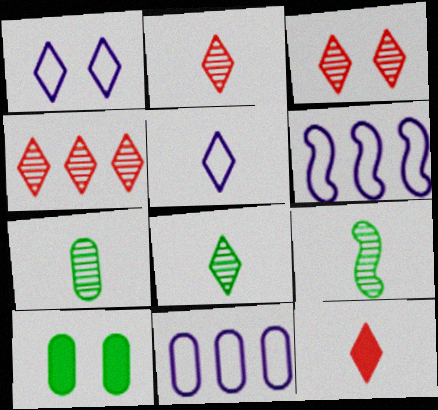[[2, 3, 4], 
[2, 6, 10], 
[5, 8, 12], 
[7, 8, 9]]